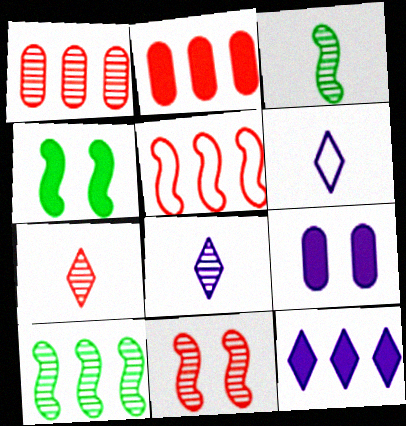[[1, 4, 6], 
[1, 7, 11]]